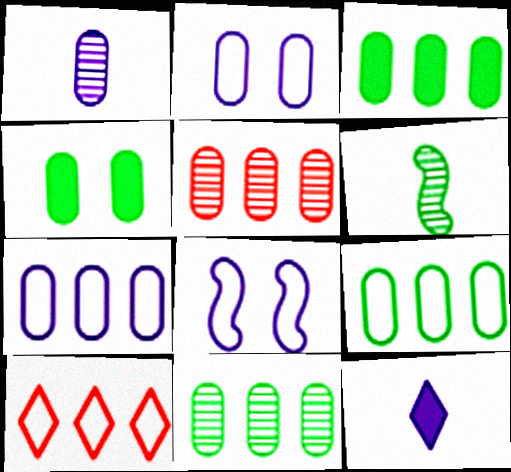[[3, 5, 7], 
[3, 9, 11]]